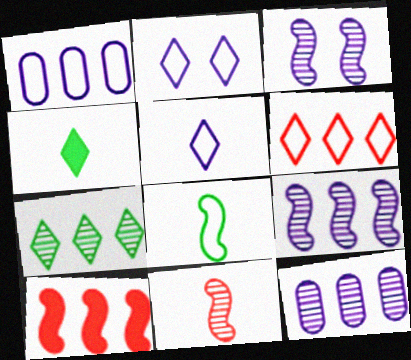[[1, 7, 10], 
[3, 8, 10]]